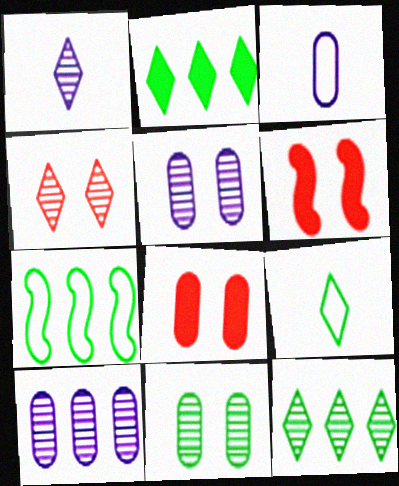[[1, 4, 12], 
[1, 7, 8], 
[3, 6, 12], 
[6, 9, 10]]